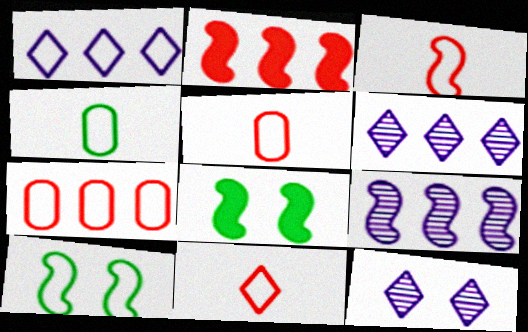[[1, 5, 10], 
[2, 4, 12], 
[3, 5, 11], 
[3, 8, 9], 
[5, 6, 8]]